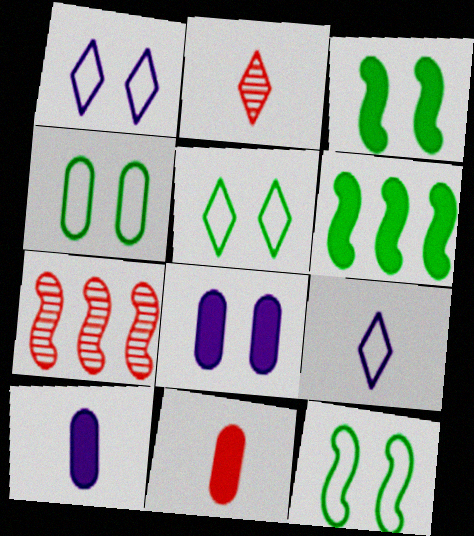[[4, 5, 12], 
[5, 7, 10]]